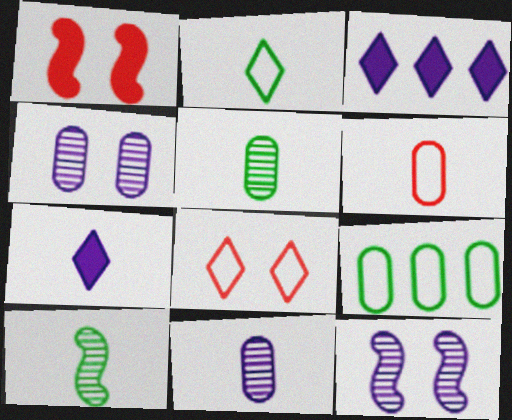[[6, 7, 10]]